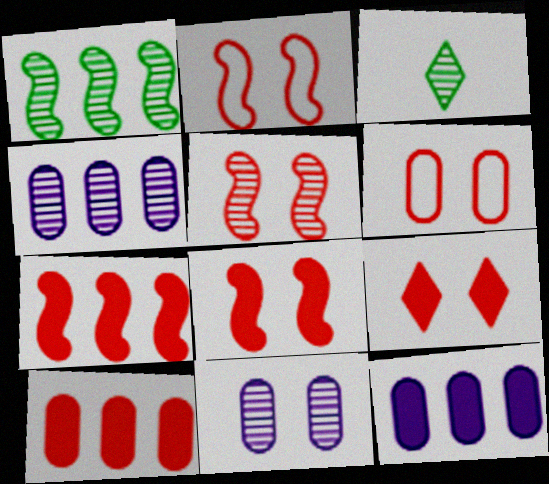[[2, 3, 12], 
[2, 5, 8], 
[3, 4, 5], 
[5, 6, 9]]